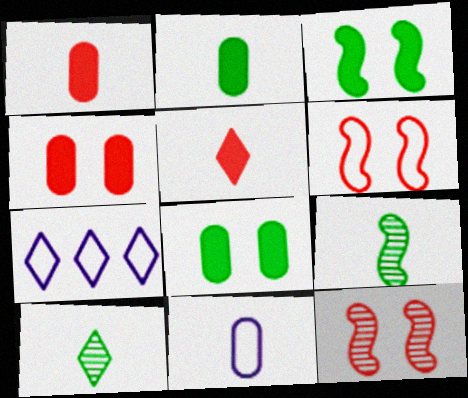[[2, 7, 12], 
[4, 7, 9], 
[5, 9, 11]]